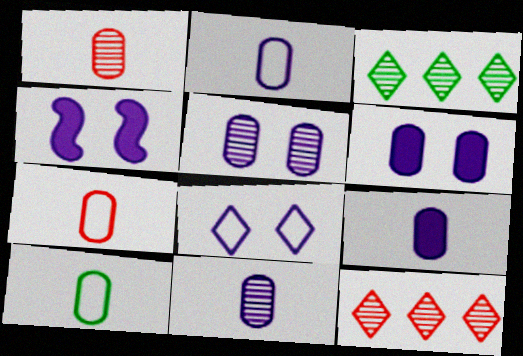[[1, 9, 10], 
[2, 7, 10], 
[2, 9, 11], 
[3, 4, 7], 
[4, 5, 8], 
[4, 10, 12]]